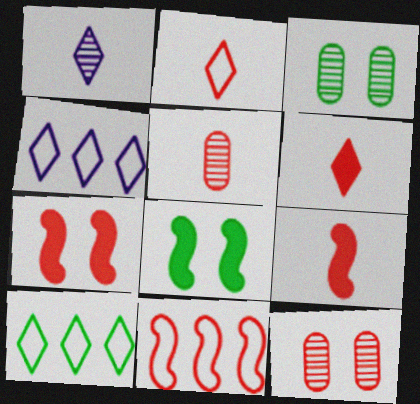[[2, 5, 9], 
[3, 4, 9], 
[4, 5, 8], 
[6, 11, 12]]